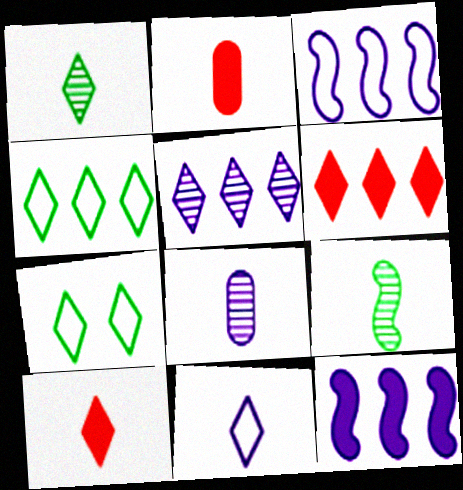[[1, 10, 11], 
[2, 9, 11], 
[4, 5, 6], 
[5, 7, 10]]